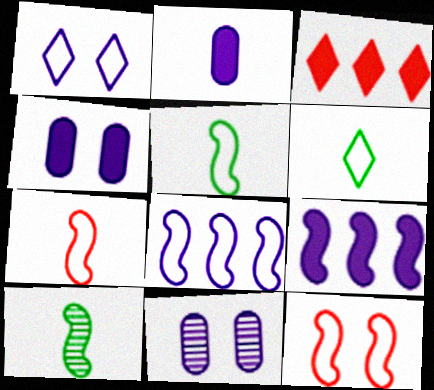[[3, 5, 11], 
[5, 8, 12], 
[9, 10, 12]]